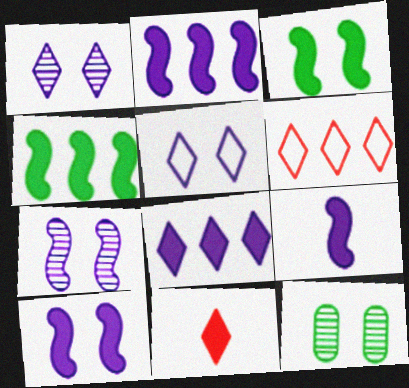[[2, 9, 10], 
[6, 9, 12]]